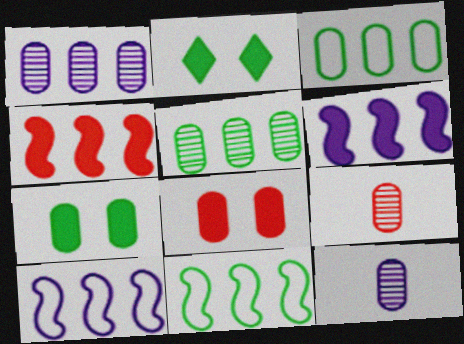[[2, 9, 10], 
[3, 8, 12]]